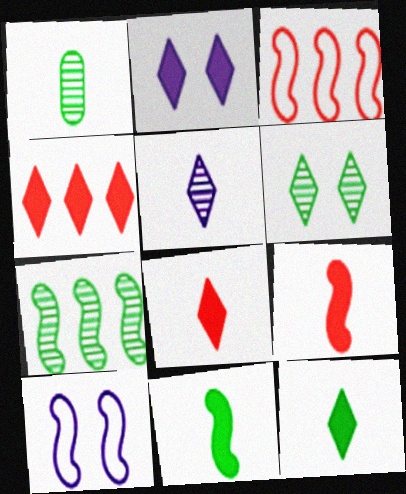[[1, 2, 3], 
[1, 4, 10], 
[1, 6, 7], 
[2, 4, 12], 
[7, 9, 10]]